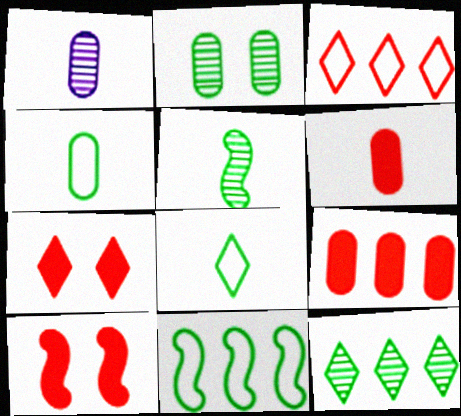[[1, 4, 6], 
[1, 7, 11], 
[2, 5, 12]]